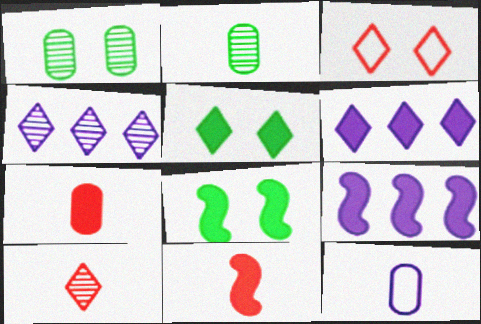[[2, 3, 9], 
[2, 7, 12], 
[5, 7, 9], 
[6, 7, 8], 
[8, 9, 11]]